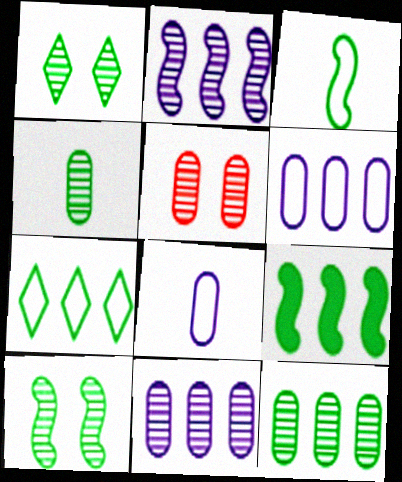[[3, 9, 10], 
[4, 5, 11], 
[7, 9, 12]]